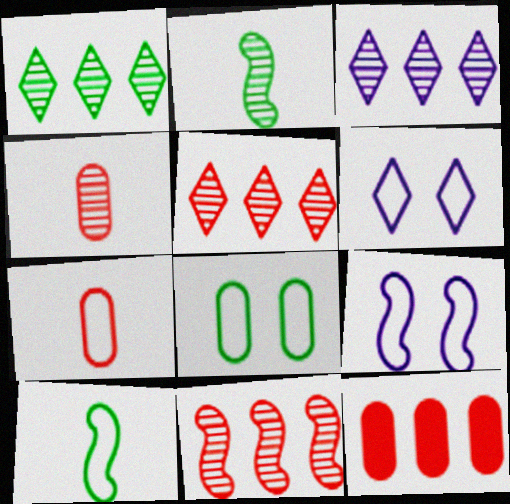[[1, 3, 5], 
[2, 6, 12]]